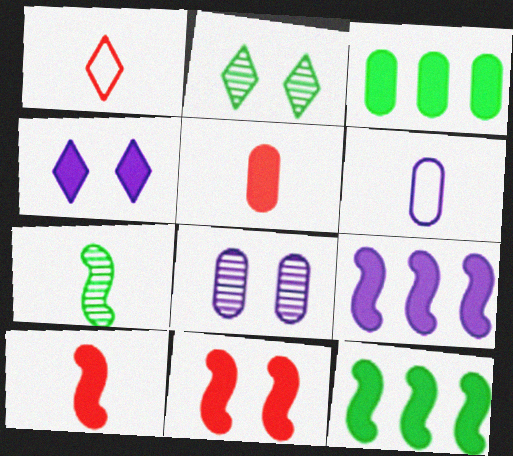[[1, 8, 12], 
[3, 4, 10], 
[4, 5, 12]]